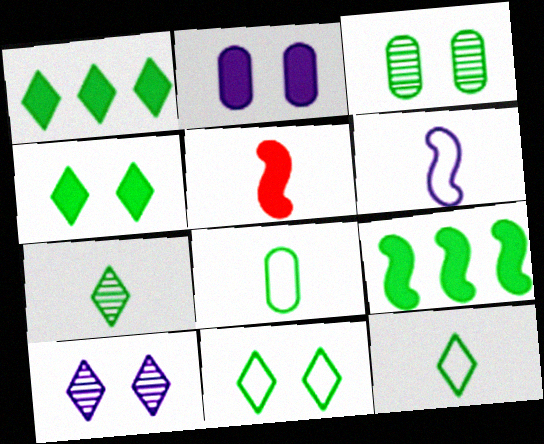[[1, 2, 5], 
[1, 7, 11], 
[3, 9, 12]]